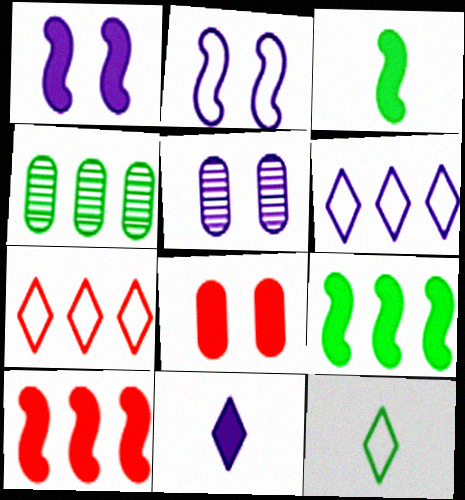[[1, 3, 10], 
[3, 5, 7], 
[4, 6, 10], 
[5, 10, 12], 
[8, 9, 11]]